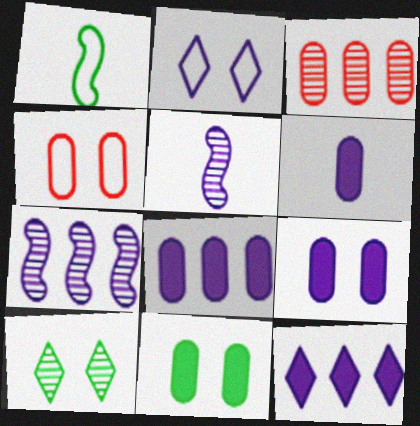[[2, 5, 8], 
[2, 6, 7], 
[3, 5, 10], 
[6, 8, 9]]